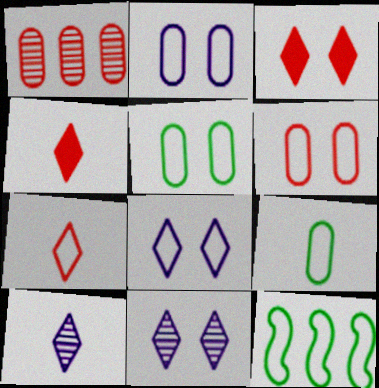[[2, 5, 6], 
[2, 7, 12]]